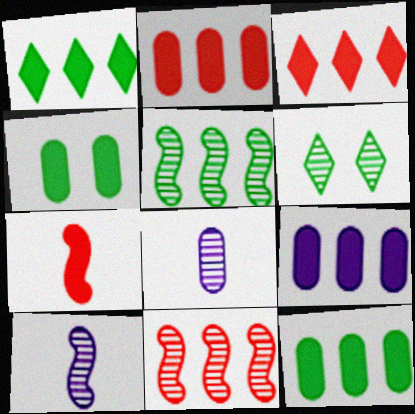[[2, 9, 12], 
[6, 8, 11]]